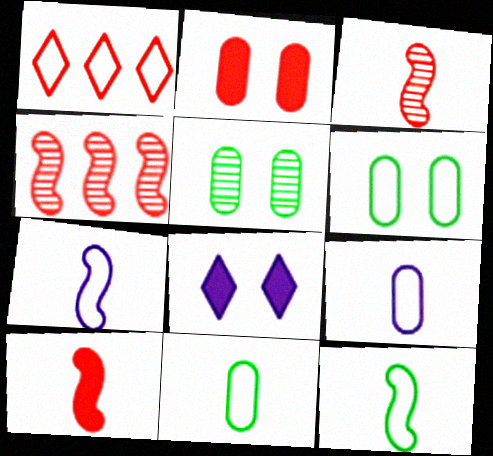[[1, 2, 3], 
[1, 6, 7], 
[4, 8, 11]]